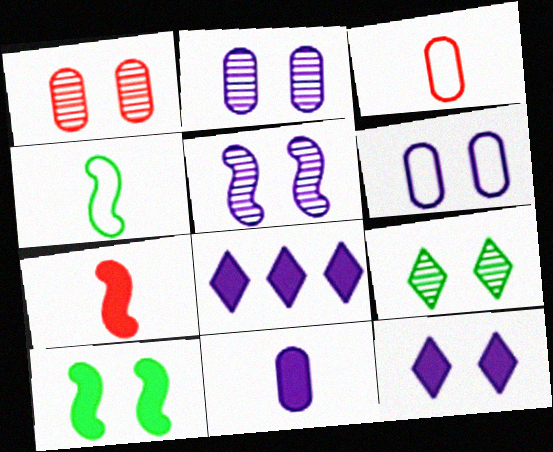[[1, 4, 8], 
[1, 5, 9], 
[5, 6, 12]]